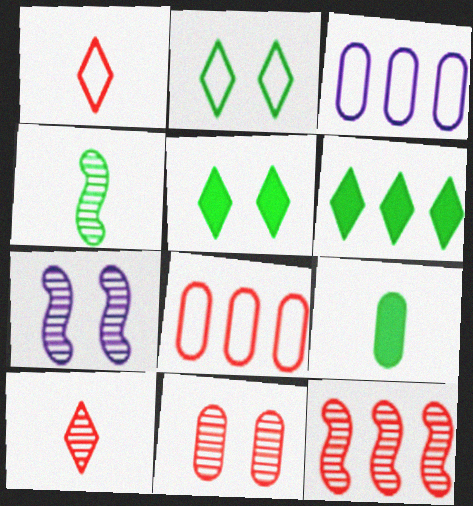[[3, 6, 12], 
[3, 9, 11], 
[4, 7, 12], 
[10, 11, 12]]